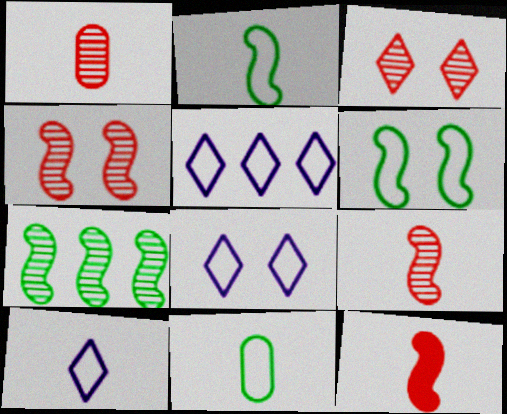[[5, 8, 10]]